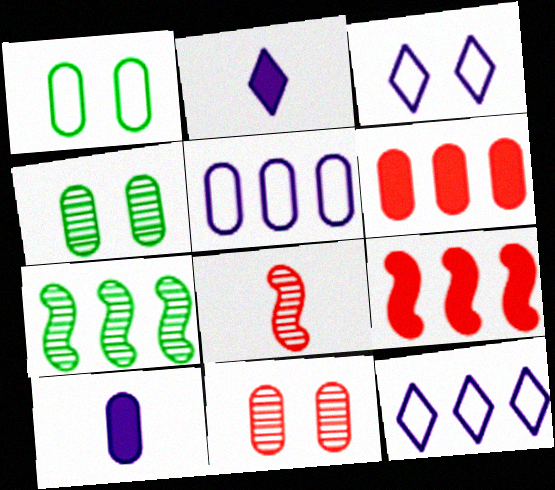[[6, 7, 12]]